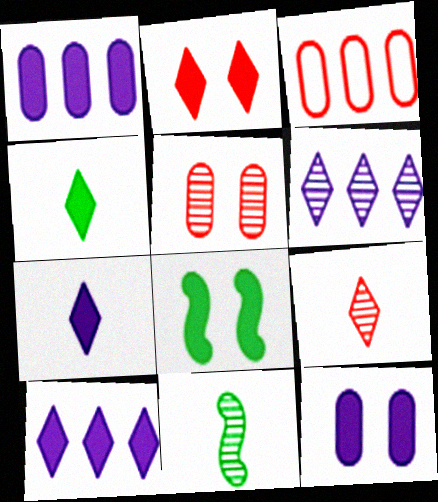[[2, 4, 10], 
[2, 8, 12], 
[5, 6, 11]]